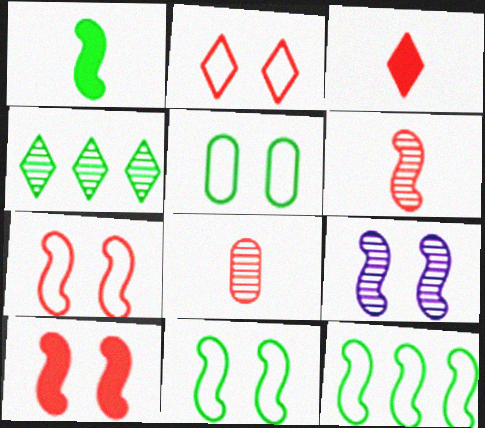[[1, 4, 5], 
[4, 8, 9], 
[9, 10, 11]]